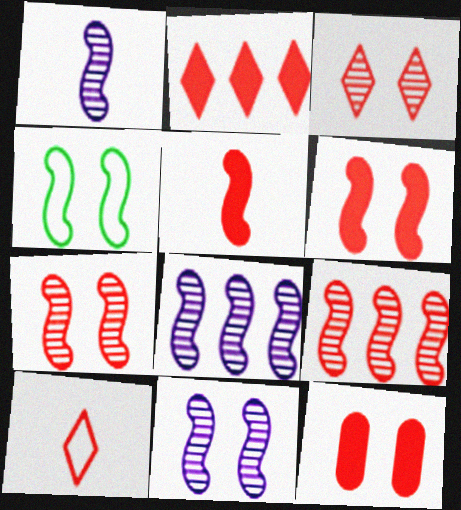[[1, 8, 11], 
[2, 3, 10], 
[2, 5, 12], 
[4, 5, 8], 
[4, 6, 11], 
[9, 10, 12]]